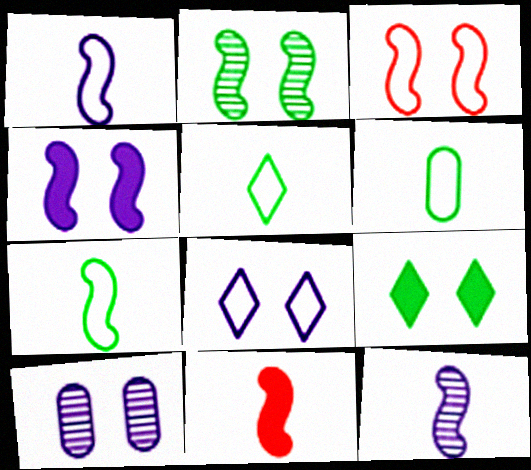[[2, 3, 4], 
[3, 9, 10], 
[4, 8, 10], 
[5, 6, 7], 
[7, 11, 12]]